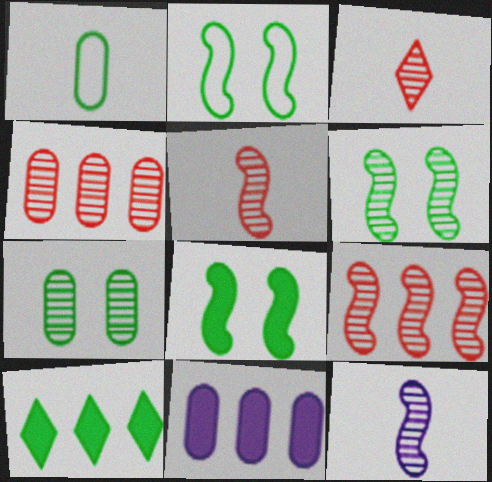[[1, 6, 10], 
[2, 3, 11], 
[2, 6, 8], 
[6, 9, 12]]